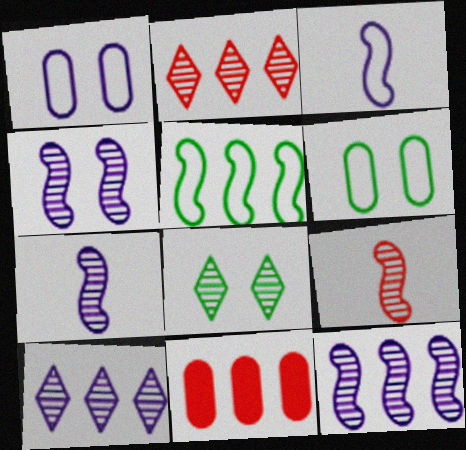[[3, 8, 11], 
[4, 7, 12], 
[5, 10, 11]]